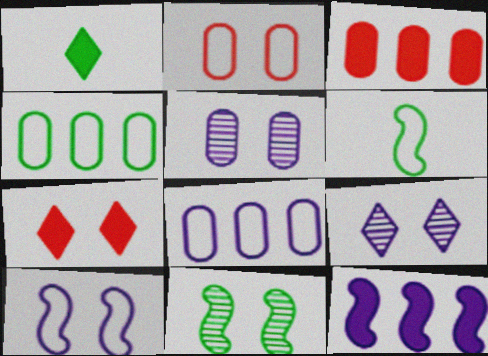[[1, 4, 11], 
[3, 6, 9]]